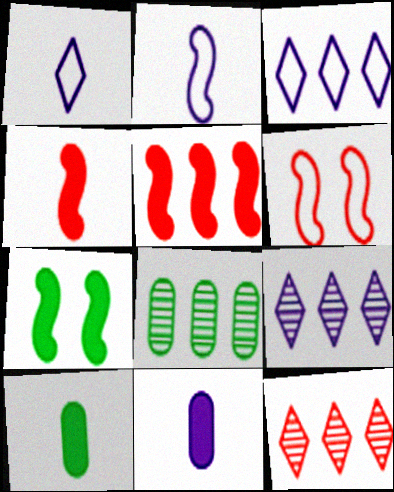[[3, 5, 8], 
[6, 9, 10]]